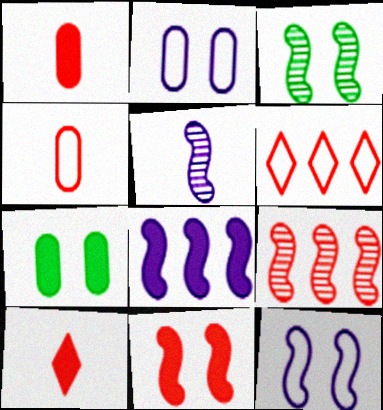[[3, 5, 9], 
[3, 11, 12], 
[5, 6, 7], 
[5, 8, 12], 
[7, 8, 10]]